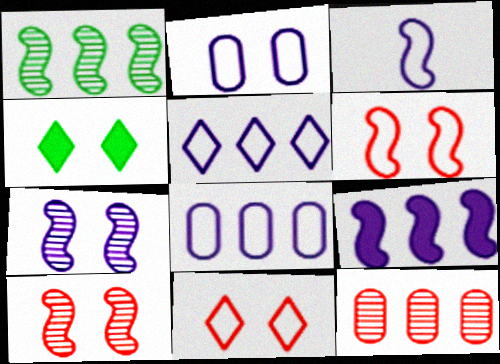[[2, 3, 5], 
[2, 4, 10], 
[3, 4, 12], 
[3, 7, 9]]